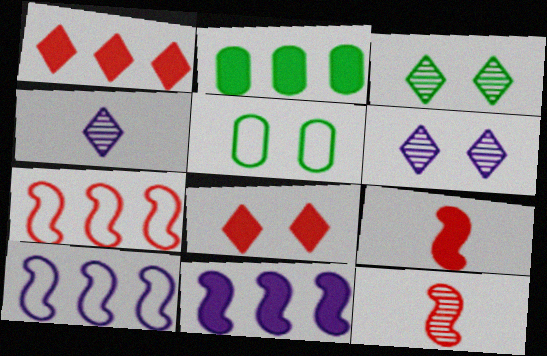[[1, 2, 11]]